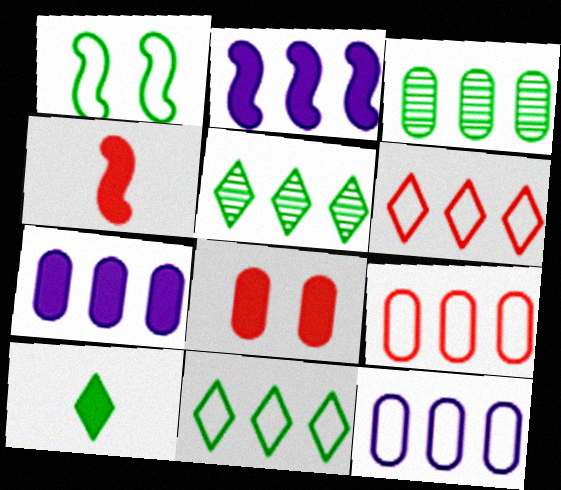[[1, 3, 10], 
[2, 3, 6], 
[2, 5, 9], 
[2, 8, 10], 
[3, 7, 9]]